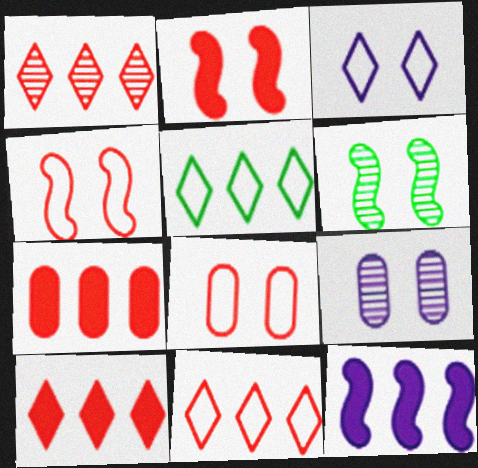[[1, 10, 11]]